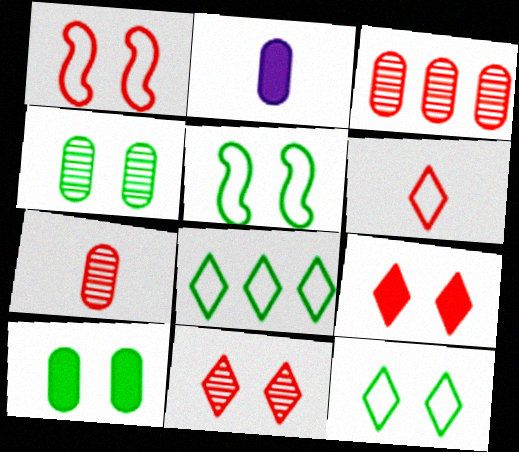[]